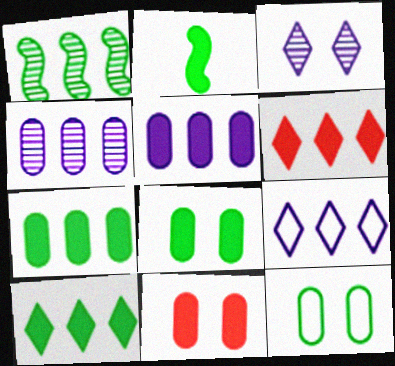[[2, 8, 10]]